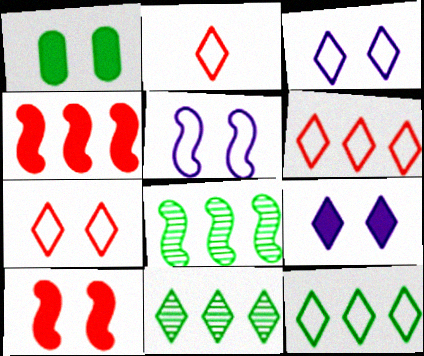[[1, 9, 10], 
[2, 3, 12], 
[2, 6, 7], 
[2, 9, 11]]